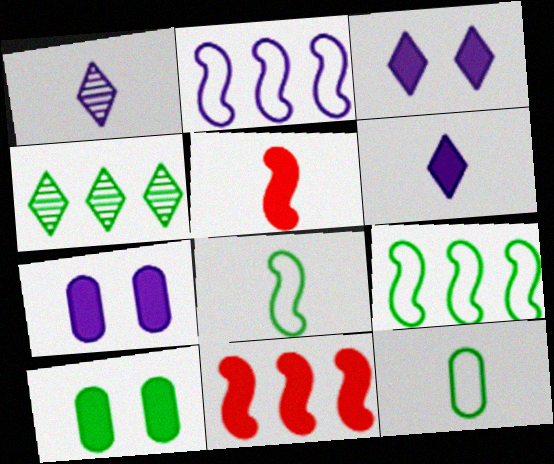[[1, 2, 7], 
[1, 5, 12], 
[4, 8, 10], 
[6, 10, 11]]